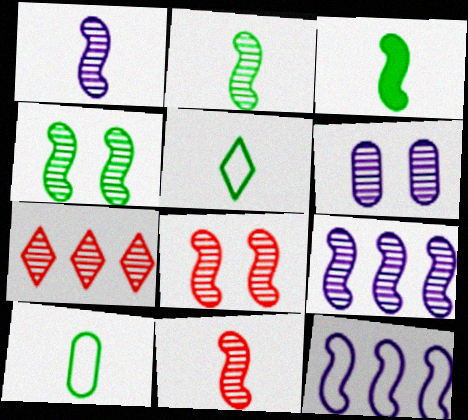[[1, 2, 11], 
[2, 6, 7], 
[2, 8, 9], 
[3, 8, 12], 
[4, 9, 11]]